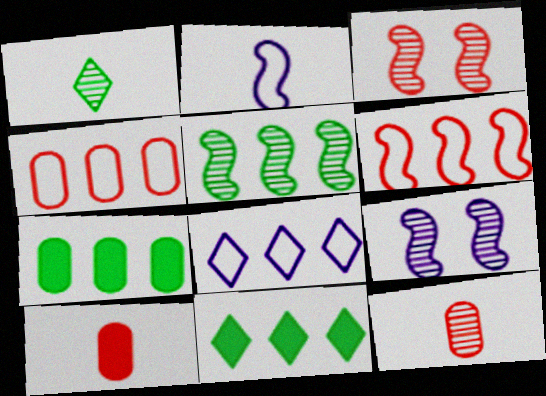[[1, 2, 10]]